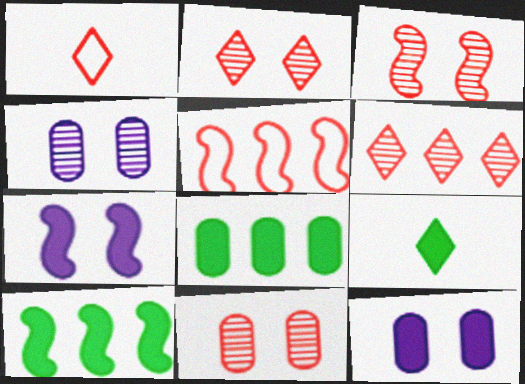[[1, 4, 10], 
[2, 3, 11], 
[4, 5, 9]]